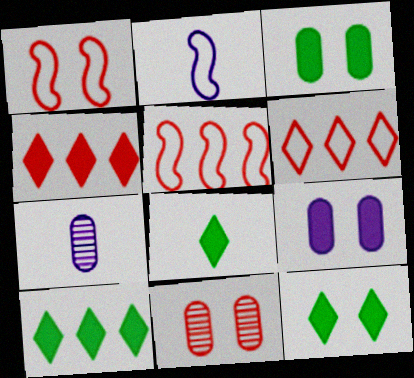[[1, 7, 10], 
[2, 10, 11], 
[5, 7, 12], 
[8, 10, 12]]